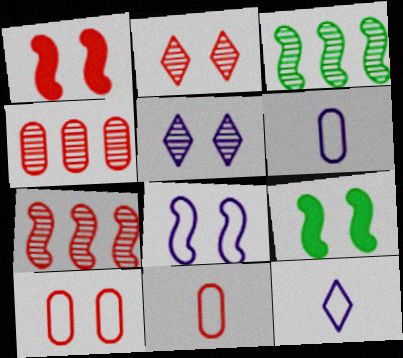[[1, 2, 10], 
[4, 9, 12], 
[5, 9, 10]]